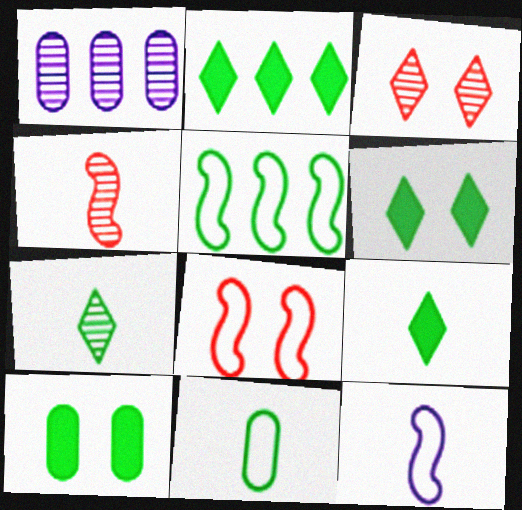[[1, 8, 9], 
[2, 6, 9], 
[5, 7, 10], 
[5, 8, 12]]